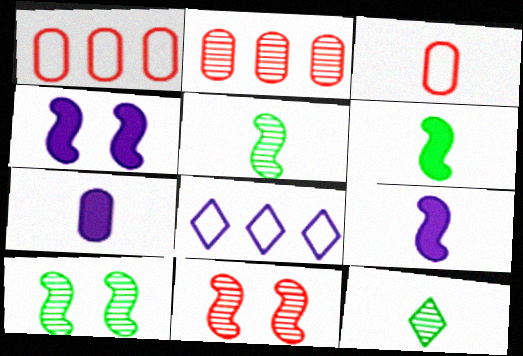[[1, 4, 12], 
[3, 9, 12]]